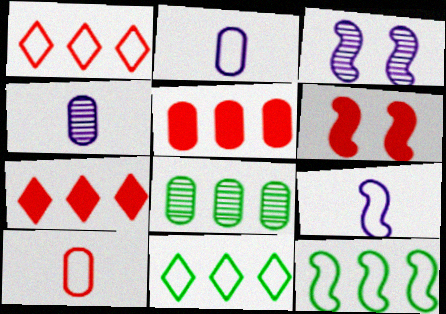[[4, 6, 11]]